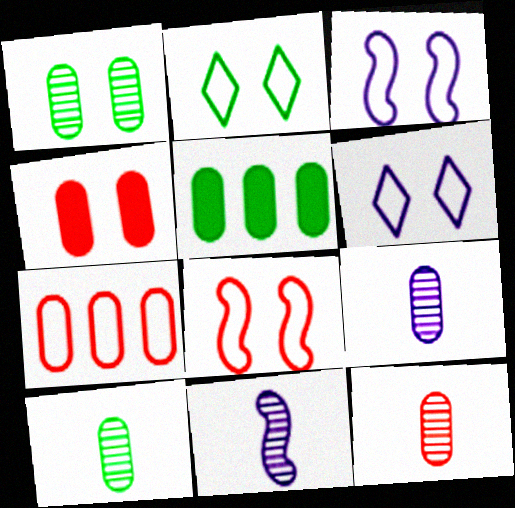[[4, 7, 12], 
[9, 10, 12]]